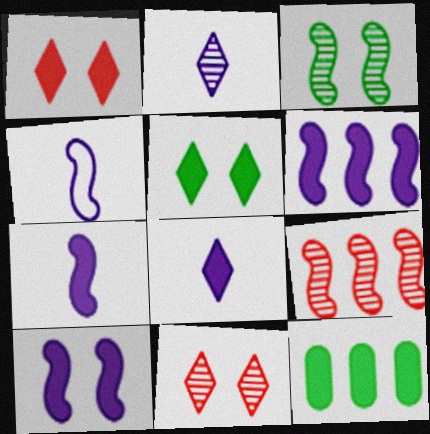[[1, 7, 12], 
[4, 11, 12], 
[6, 7, 10]]